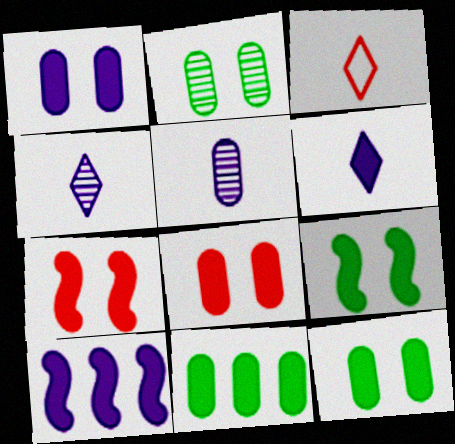[[1, 6, 10], 
[1, 8, 12], 
[2, 3, 10], 
[6, 7, 11]]